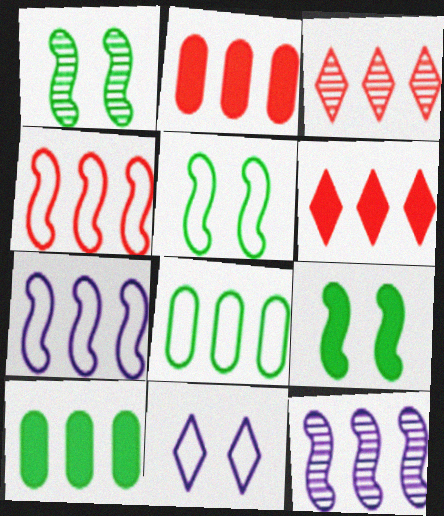[[1, 5, 9], 
[2, 3, 4], 
[3, 7, 10], 
[6, 8, 12]]